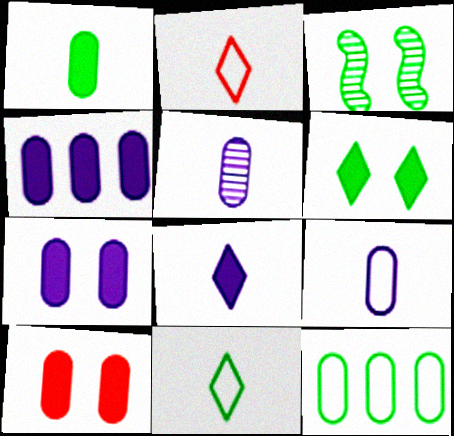[[1, 4, 10], 
[2, 3, 4], 
[5, 10, 12]]